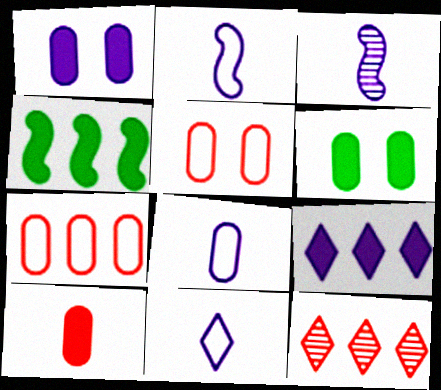[[2, 6, 12], 
[2, 8, 11]]